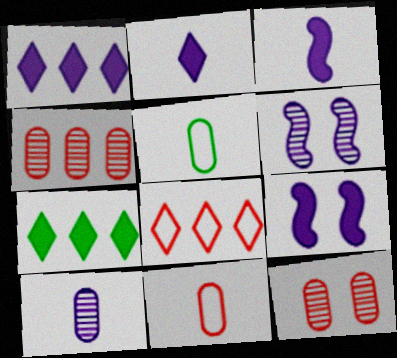[[6, 7, 11]]